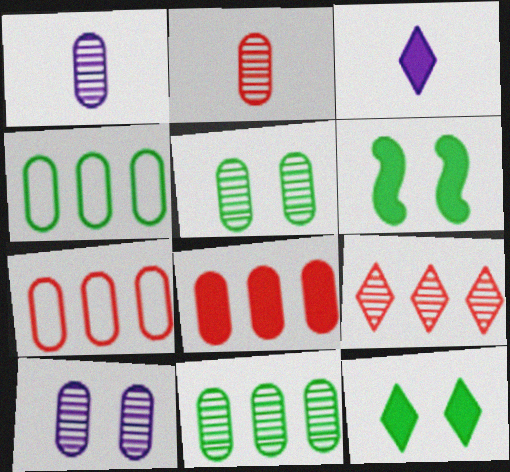[[2, 10, 11], 
[3, 6, 8]]